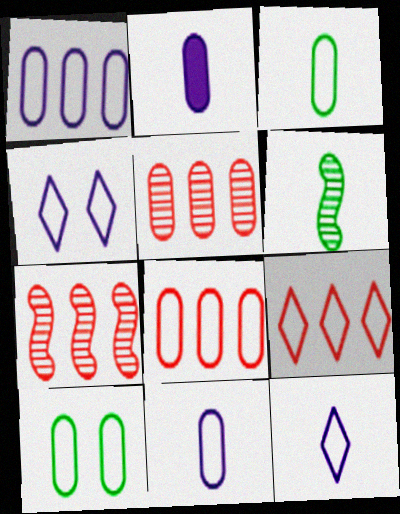[[2, 5, 10], 
[8, 10, 11]]